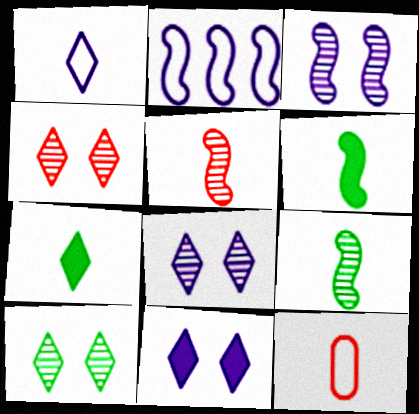[[4, 8, 10]]